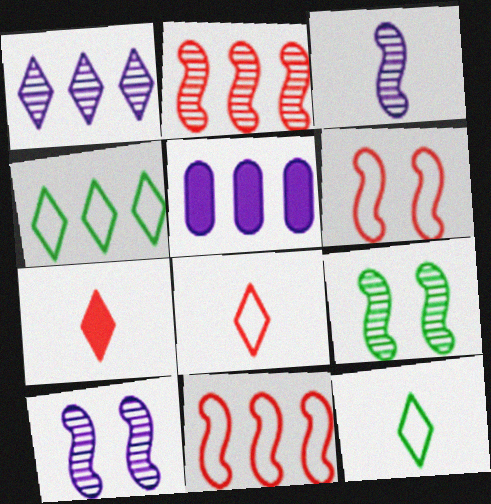[[2, 3, 9], 
[2, 4, 5], 
[5, 8, 9]]